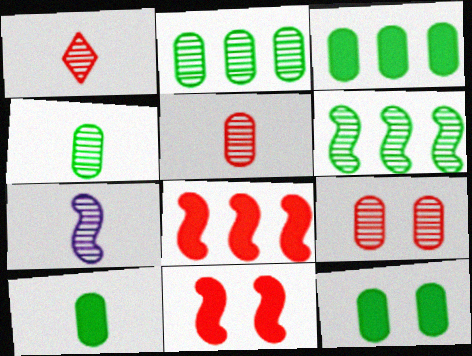[[1, 4, 7], 
[3, 10, 12]]